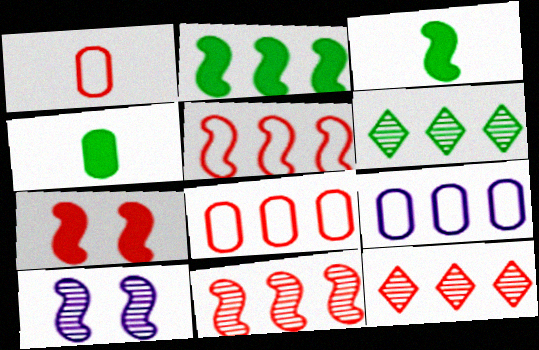[[1, 7, 12], 
[2, 9, 12], 
[3, 5, 10]]